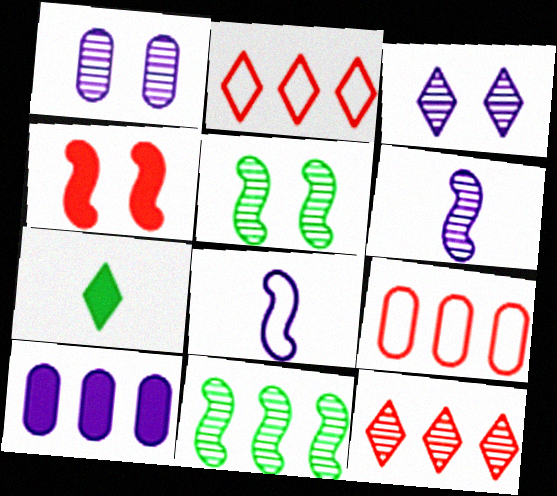[[2, 3, 7], 
[2, 10, 11], 
[3, 8, 10], 
[4, 7, 10], 
[4, 8, 11]]